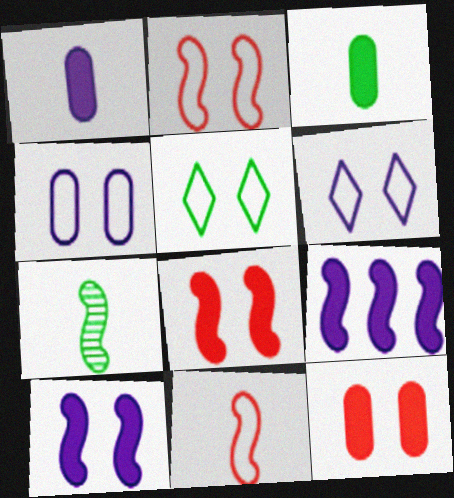[[2, 4, 5], 
[2, 7, 9]]